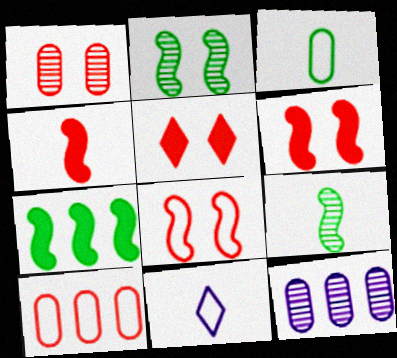[[1, 5, 8], 
[1, 7, 11]]